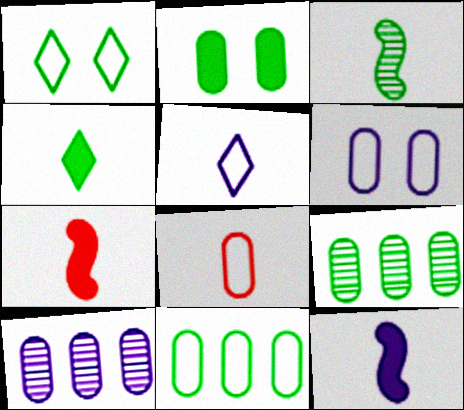[[1, 7, 10], 
[2, 8, 10], 
[6, 8, 11]]